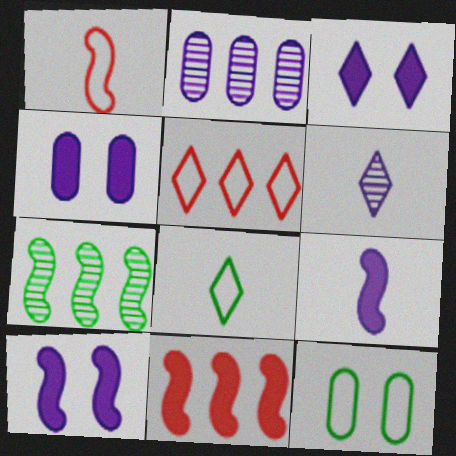[[1, 7, 10], 
[3, 4, 10], 
[6, 11, 12]]